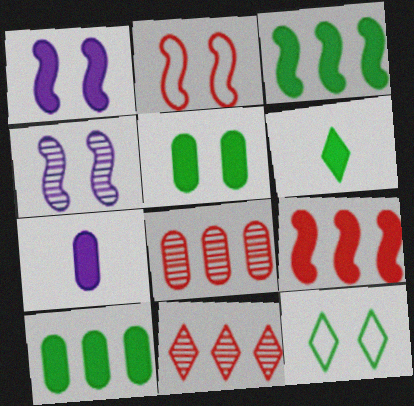[[3, 5, 6]]